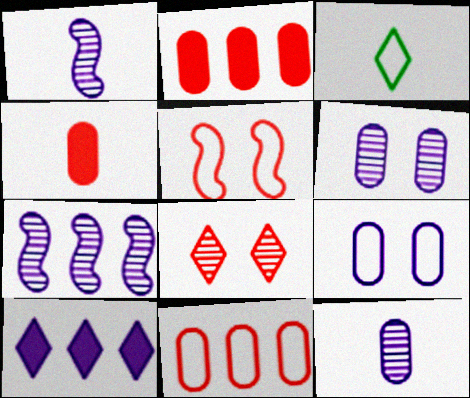[[1, 3, 4], 
[1, 9, 10], 
[3, 8, 10]]